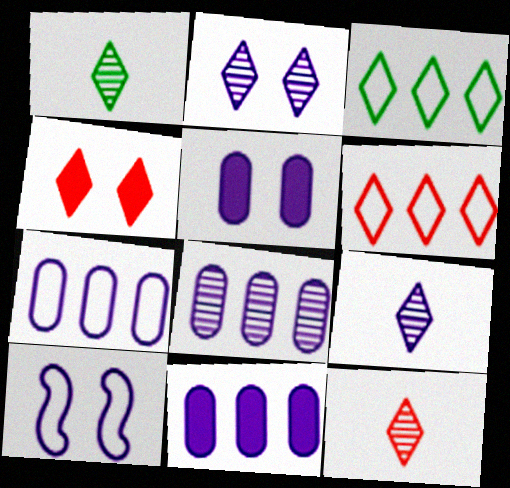[[1, 9, 12], 
[2, 5, 10], 
[3, 4, 9], 
[4, 6, 12], 
[7, 8, 11], 
[9, 10, 11]]